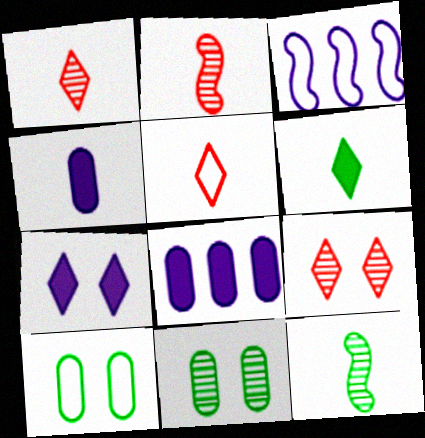[[3, 5, 10], 
[4, 5, 12]]